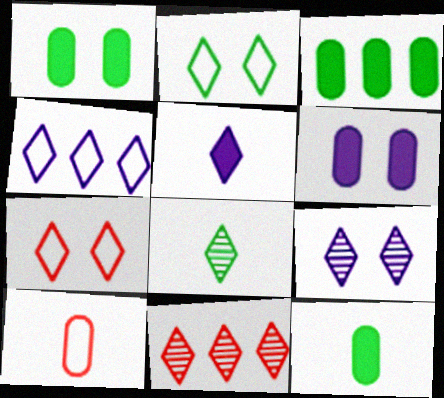[[1, 3, 12], 
[2, 5, 11], 
[4, 5, 9], 
[8, 9, 11]]